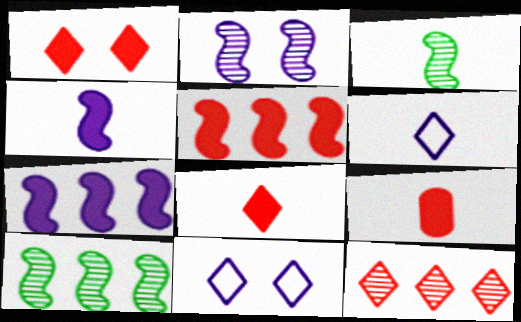[[1, 5, 9], 
[3, 6, 9], 
[9, 10, 11]]